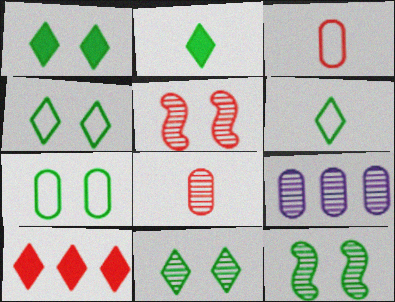[[1, 4, 11], 
[1, 7, 12], 
[3, 5, 10]]